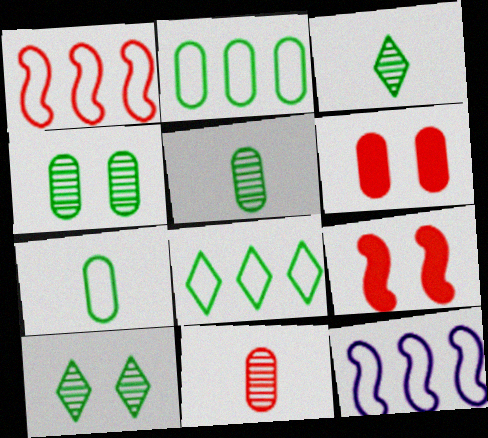[[3, 6, 12]]